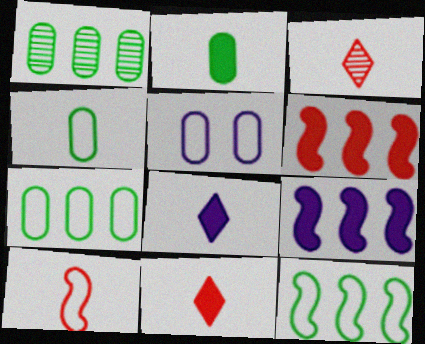[]